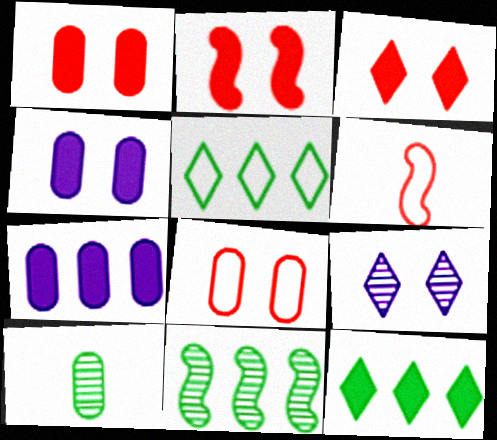[[1, 2, 3], 
[7, 8, 10]]